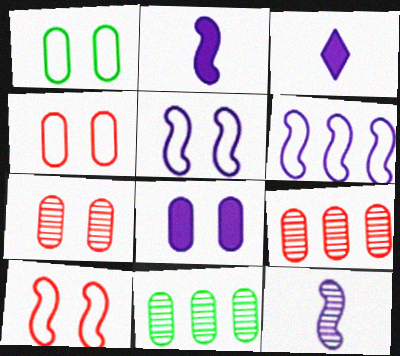[[1, 7, 8], 
[3, 10, 11]]